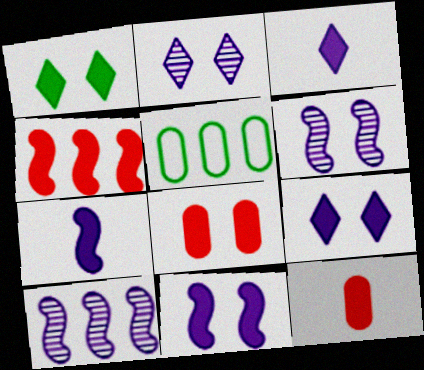[[1, 8, 11]]